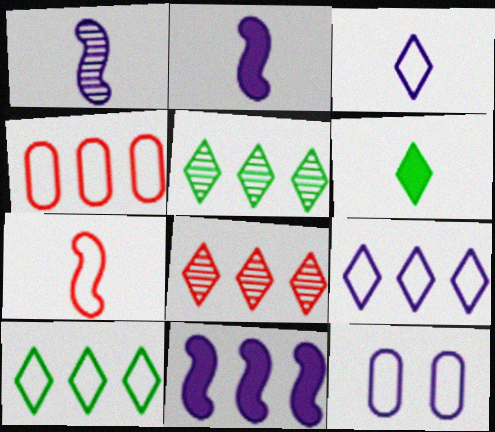[[4, 5, 11], 
[7, 10, 12]]